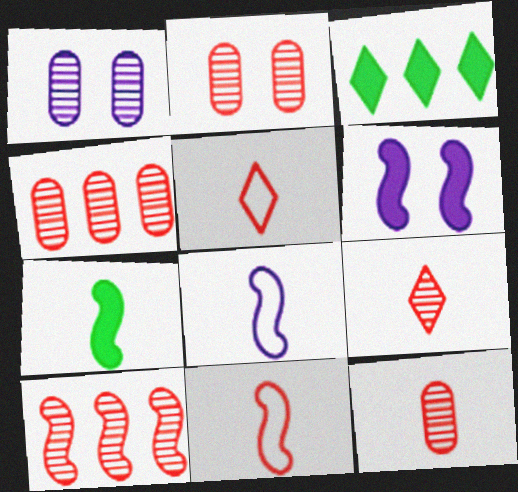[[1, 3, 11], 
[2, 3, 8], 
[2, 4, 12], 
[2, 9, 10]]